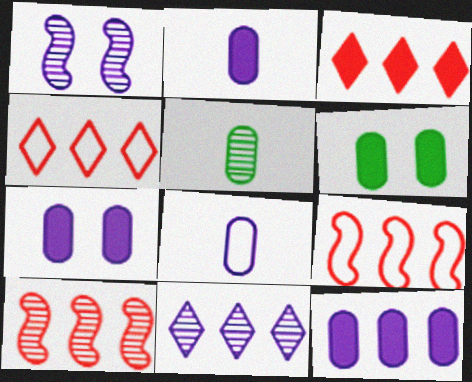[[2, 7, 12]]